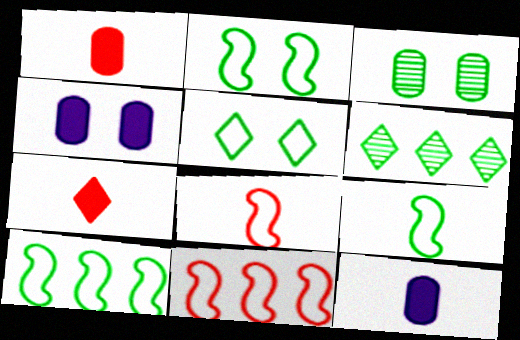[[2, 9, 10], 
[4, 6, 8]]